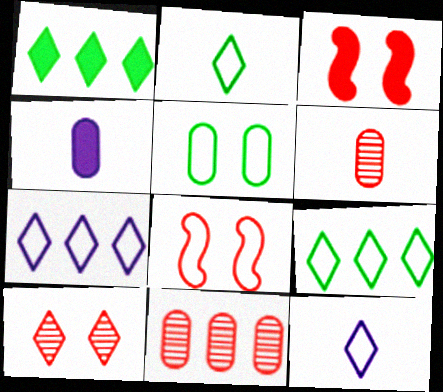[[1, 3, 4], 
[1, 10, 12], 
[4, 5, 11]]